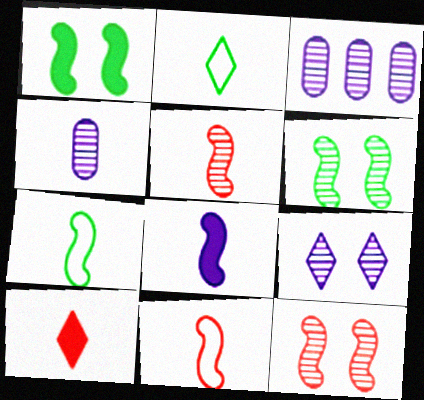[[4, 7, 10], 
[5, 7, 8]]